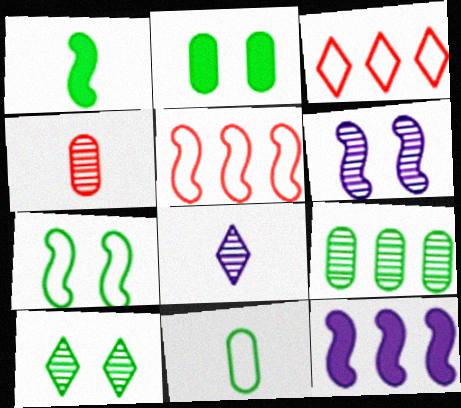[[1, 5, 6], 
[2, 5, 8], 
[2, 7, 10], 
[2, 9, 11], 
[3, 9, 12]]